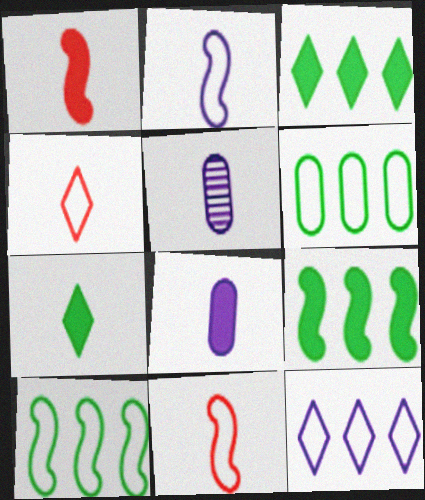[[1, 7, 8], 
[5, 7, 11]]